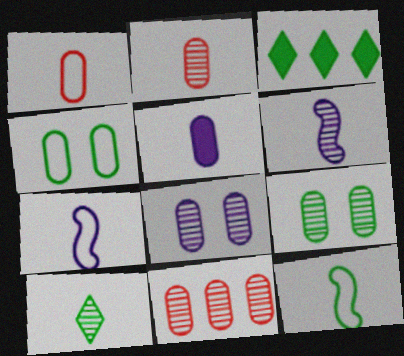[[2, 6, 10], 
[3, 9, 12], 
[4, 5, 11]]